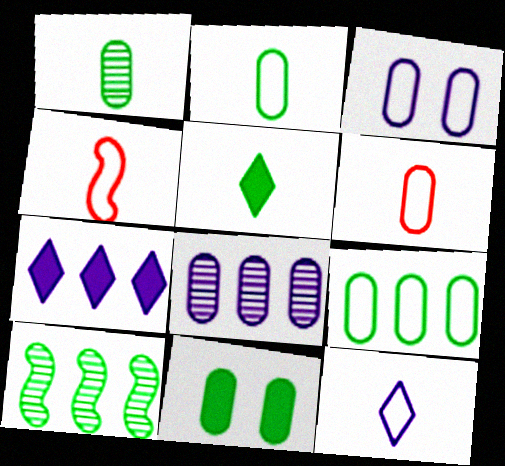[[1, 9, 11], 
[2, 4, 12], 
[3, 6, 9], 
[6, 8, 11]]